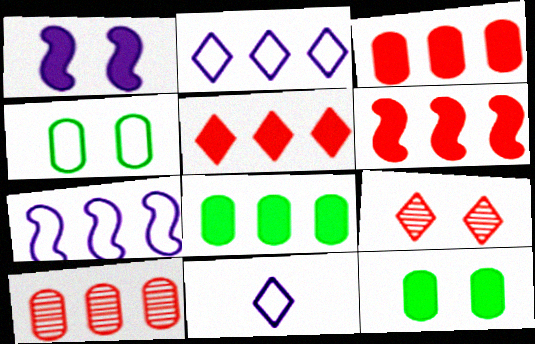[[1, 4, 9], 
[3, 5, 6]]